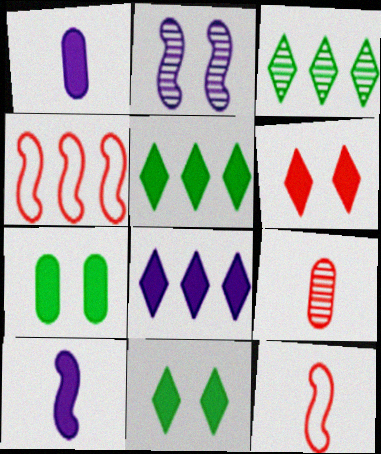[[2, 3, 9], 
[4, 6, 9]]